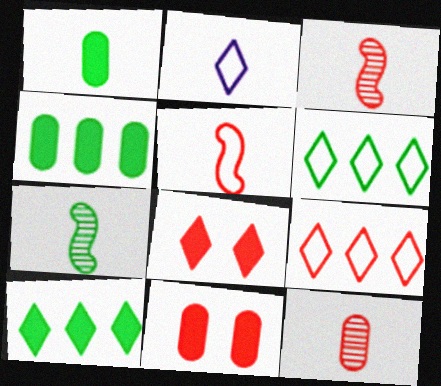[[1, 2, 3], 
[3, 9, 11]]